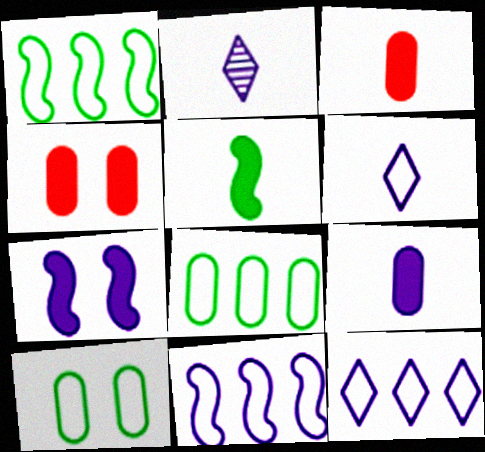[[1, 2, 4]]